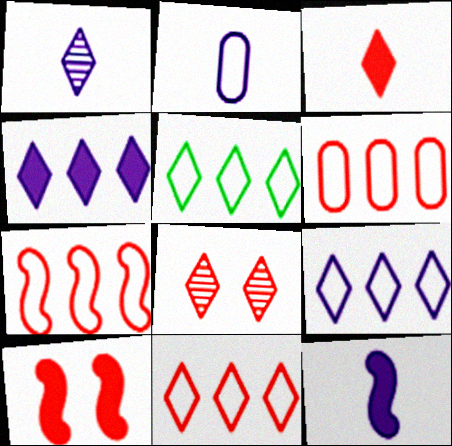[[1, 2, 12], 
[3, 8, 11], 
[5, 9, 11], 
[6, 7, 11]]